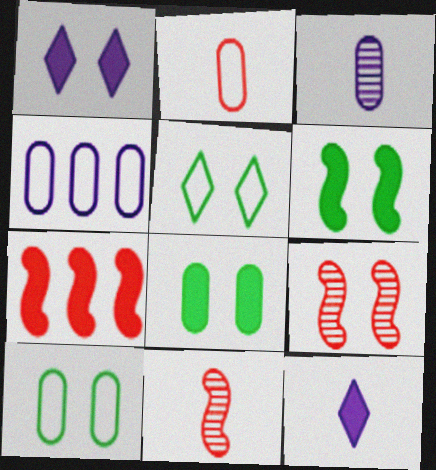[[1, 9, 10], 
[2, 4, 10], 
[3, 5, 7], 
[7, 8, 12]]